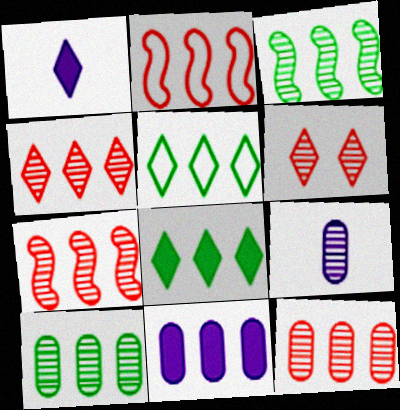[[1, 5, 6], 
[3, 6, 9], 
[4, 7, 12], 
[5, 7, 11]]